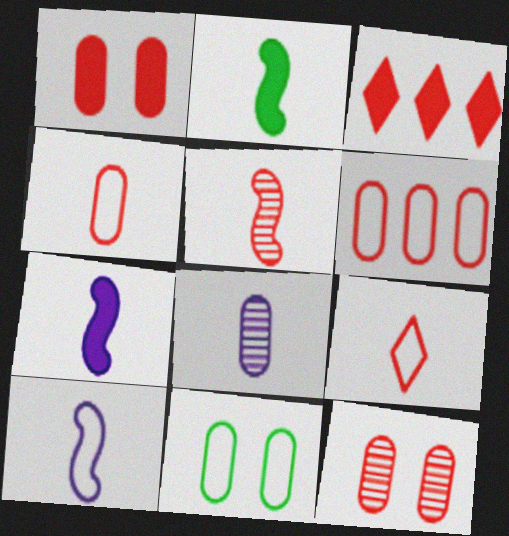[[2, 5, 10], 
[2, 8, 9]]